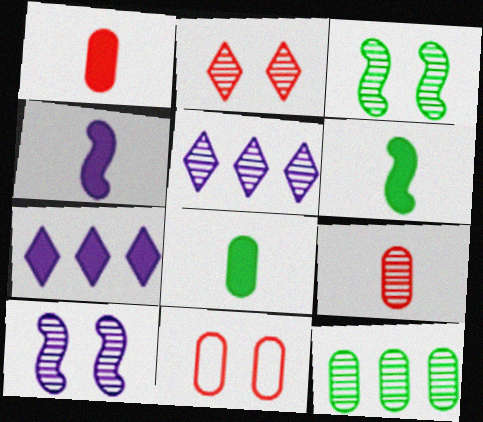[[3, 5, 9], 
[5, 6, 11]]